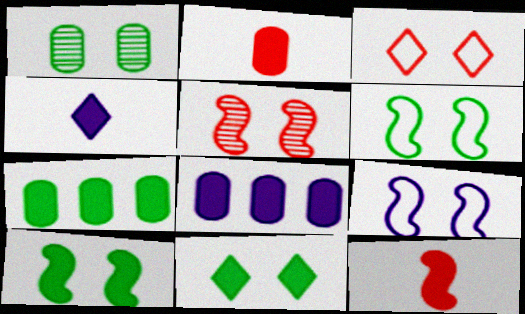[[1, 6, 11], 
[5, 9, 10], 
[8, 11, 12]]